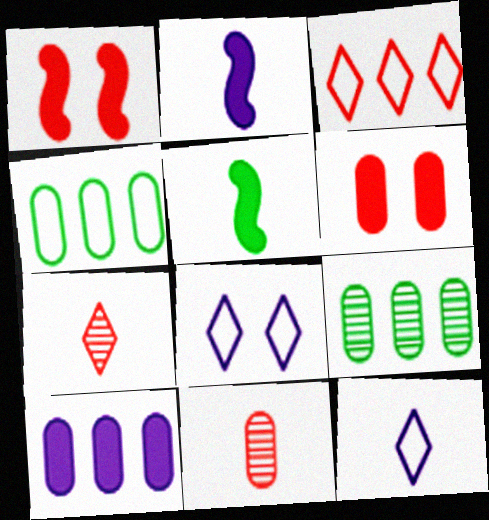[[1, 3, 11], 
[1, 9, 12], 
[5, 11, 12]]